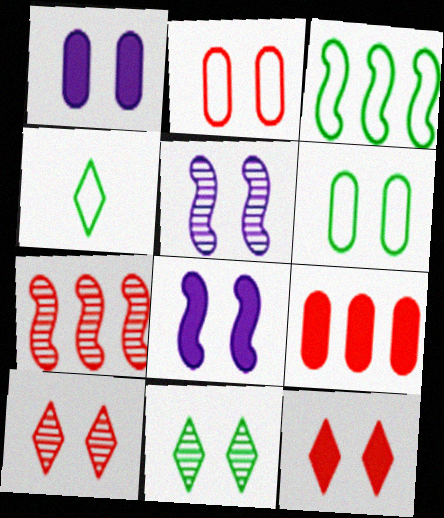[[1, 4, 7], 
[2, 8, 11], 
[3, 4, 6], 
[4, 5, 9], 
[5, 6, 12], 
[6, 8, 10]]